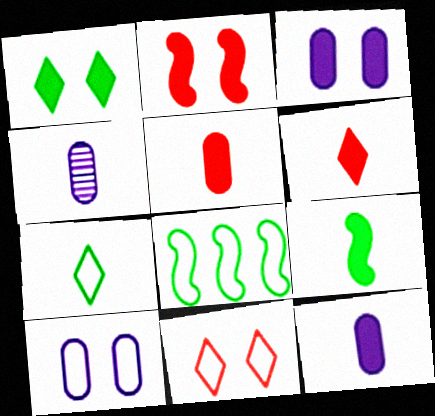[[1, 2, 3], 
[6, 9, 12]]